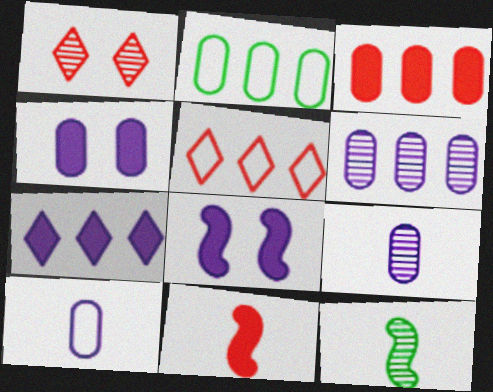[[1, 6, 12], 
[2, 3, 6], 
[4, 5, 12], 
[4, 6, 10]]